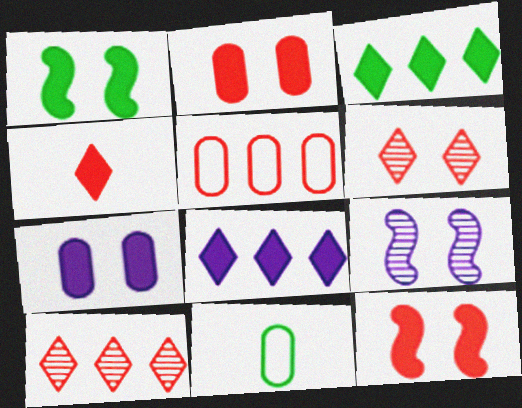[]